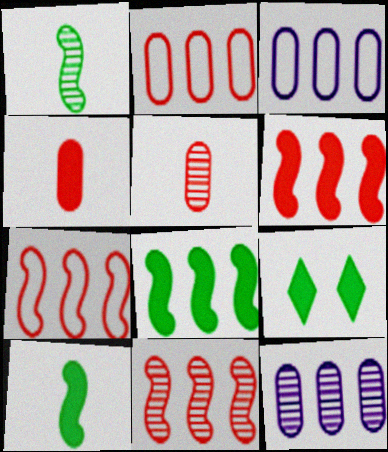[[6, 7, 11]]